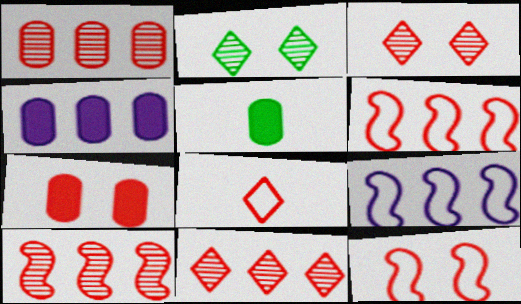[[1, 10, 11], 
[3, 5, 9], 
[3, 7, 12], 
[4, 5, 7], 
[7, 8, 10]]